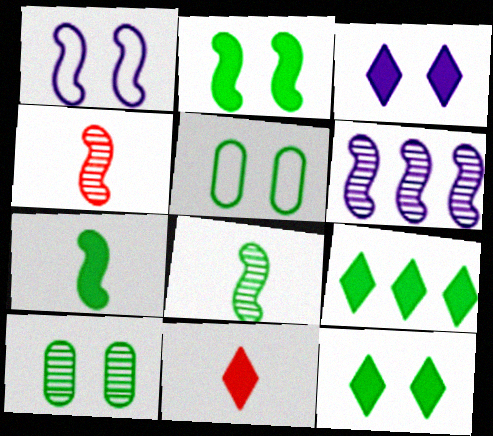[[3, 9, 11], 
[5, 6, 11], 
[5, 8, 9]]